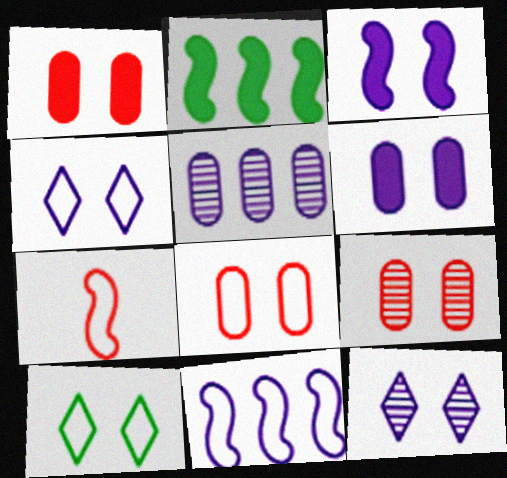[[1, 8, 9], 
[3, 9, 10]]